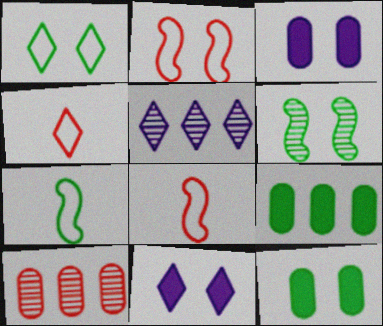[[1, 6, 12], 
[5, 8, 12], 
[7, 10, 11]]